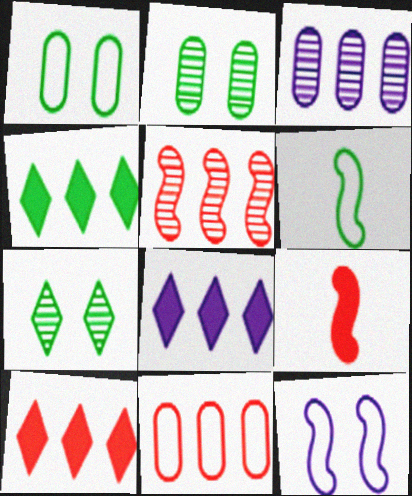[[2, 4, 6], 
[4, 8, 10], 
[5, 10, 11]]